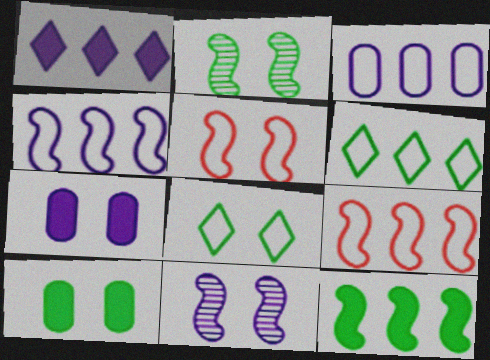[[2, 8, 10], 
[3, 6, 9]]